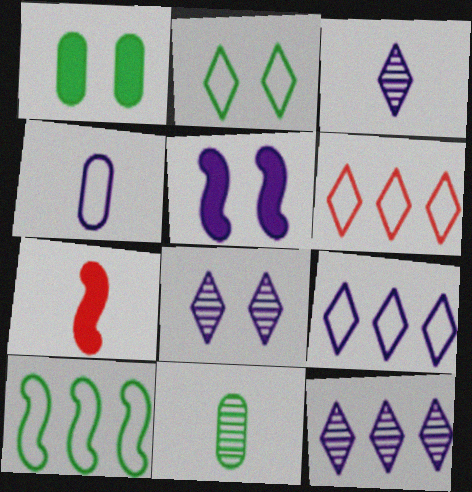[[3, 8, 12], 
[4, 5, 12], 
[5, 6, 11]]